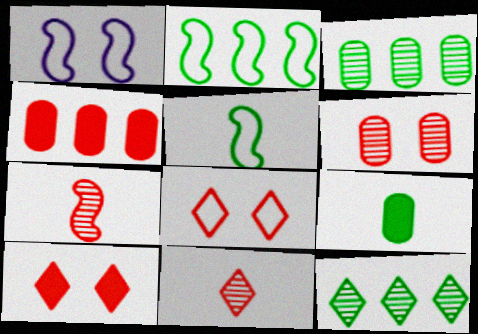[[4, 7, 8]]